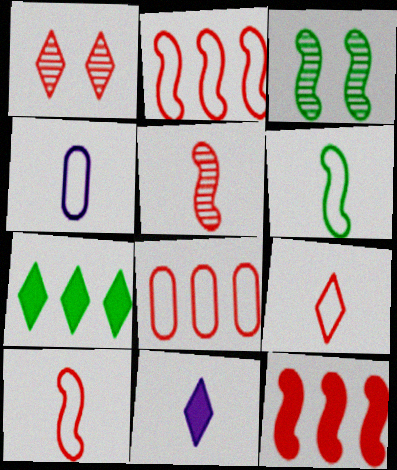[[3, 8, 11], 
[4, 6, 9]]